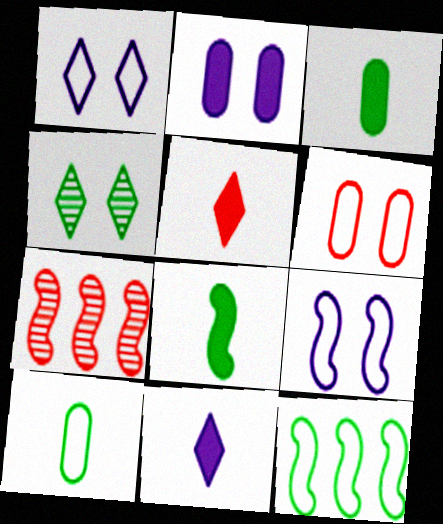[[1, 3, 7], 
[3, 4, 12], 
[5, 6, 7], 
[7, 8, 9]]